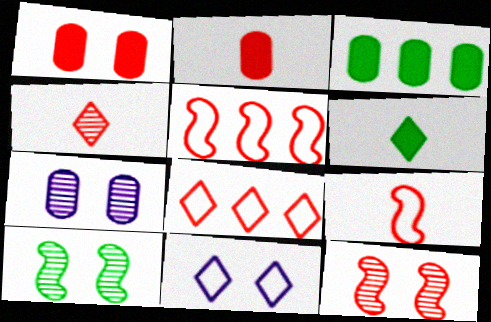[[1, 4, 5], 
[1, 10, 11], 
[2, 4, 9], 
[2, 8, 12], 
[5, 6, 7]]